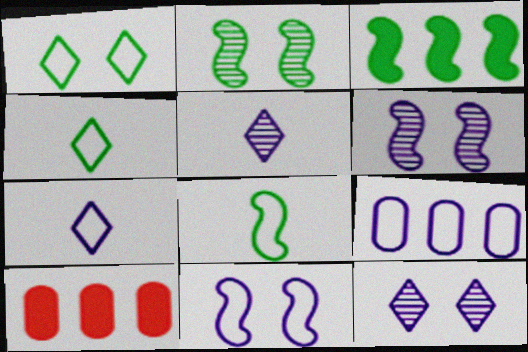[[2, 3, 8], 
[2, 7, 10], 
[4, 6, 10], 
[7, 9, 11], 
[8, 10, 12]]